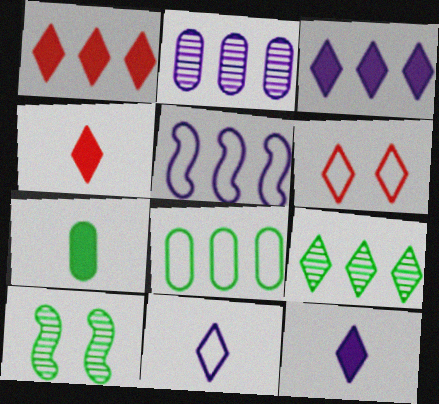[[2, 3, 5], 
[6, 9, 12]]